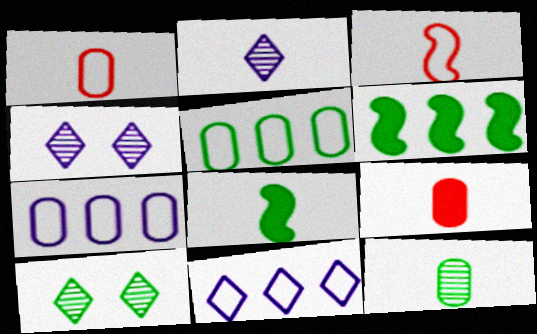[[1, 2, 8], 
[1, 4, 6], 
[5, 8, 10]]